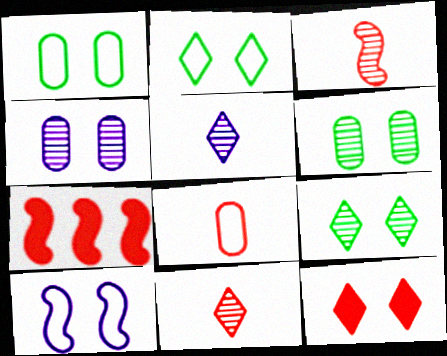[[1, 5, 7], 
[6, 10, 12]]